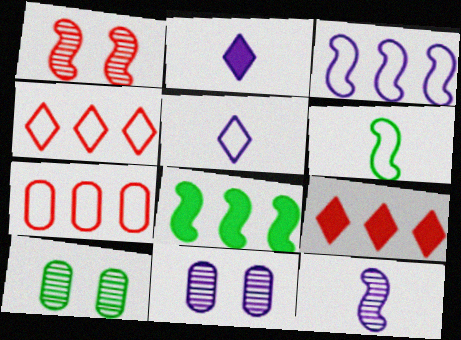[[2, 3, 11], 
[6, 9, 11]]